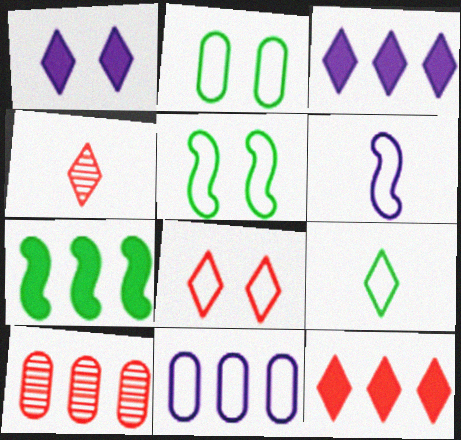[[4, 8, 12]]